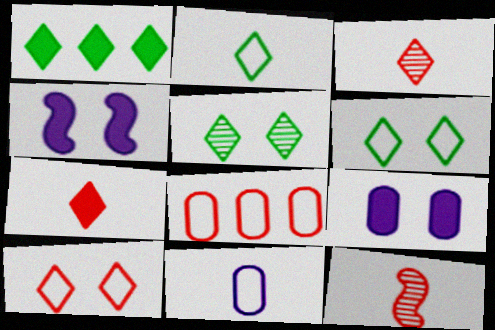[[1, 2, 5]]